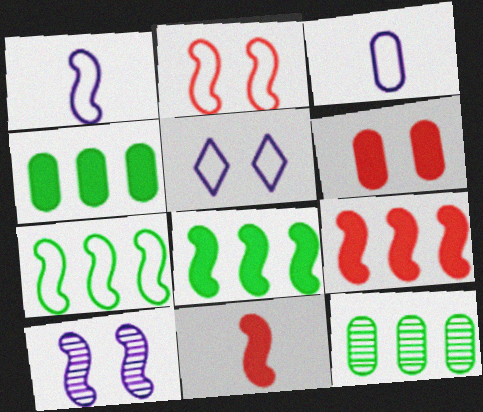[[1, 2, 7], 
[3, 6, 12], 
[5, 11, 12], 
[7, 10, 11]]